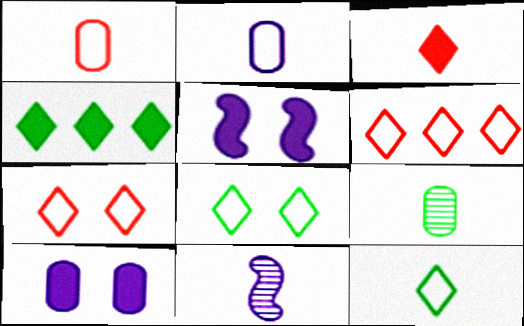[[5, 6, 9]]